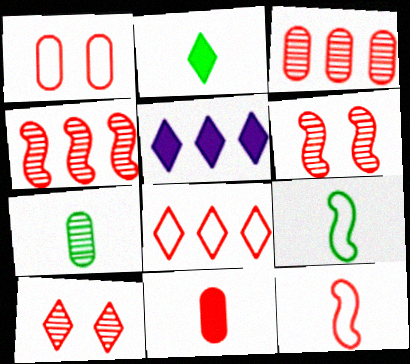[[1, 3, 11], 
[1, 8, 12], 
[2, 7, 9], 
[6, 8, 11]]